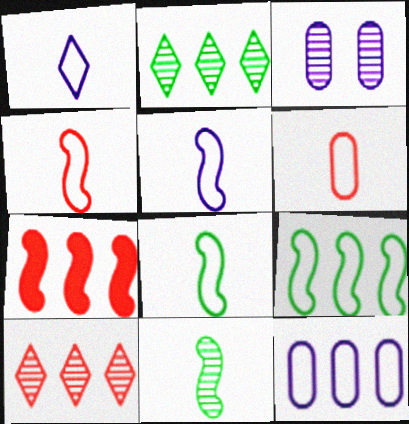[[1, 6, 8], 
[2, 7, 12], 
[3, 10, 11], 
[4, 5, 8]]